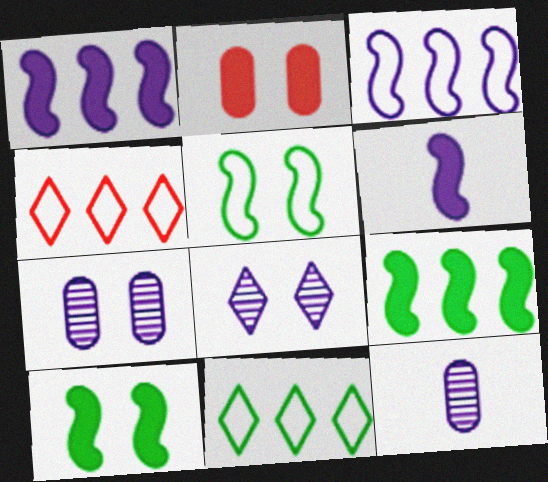[[2, 5, 8], 
[4, 10, 12]]